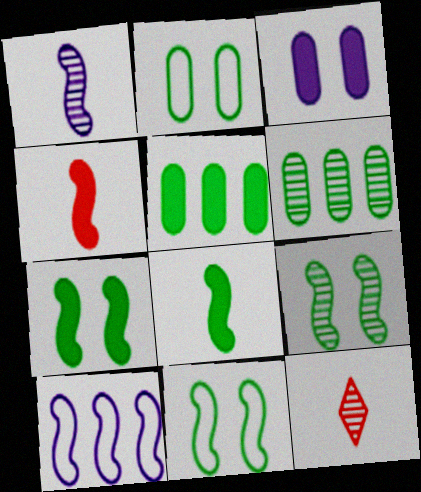[[4, 9, 10], 
[7, 9, 11]]